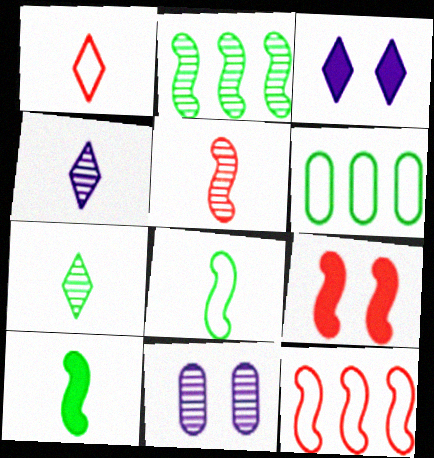[[3, 5, 6], 
[4, 6, 9], 
[5, 9, 12]]